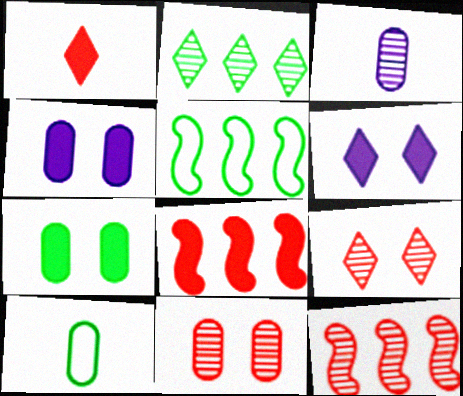[[6, 10, 12]]